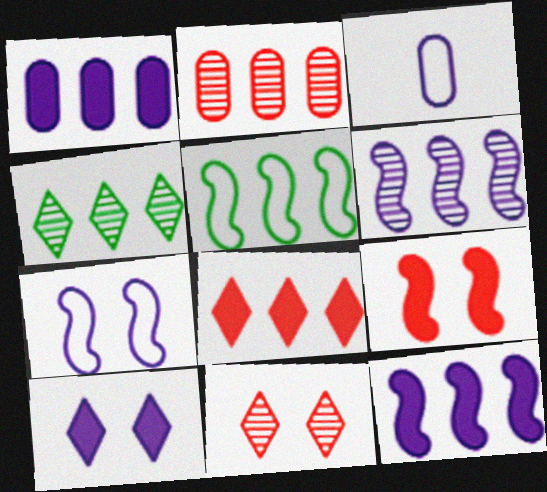[[2, 4, 6], 
[3, 4, 9], 
[3, 6, 10]]